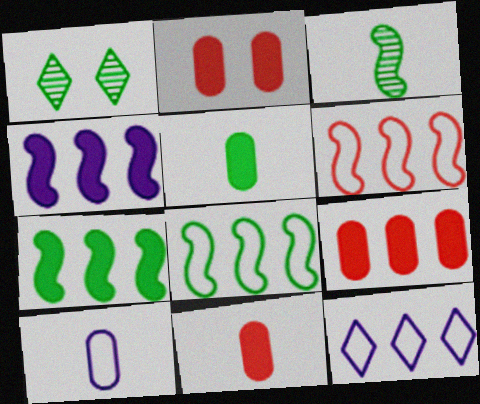[[1, 5, 8], 
[2, 3, 12], 
[2, 9, 11]]